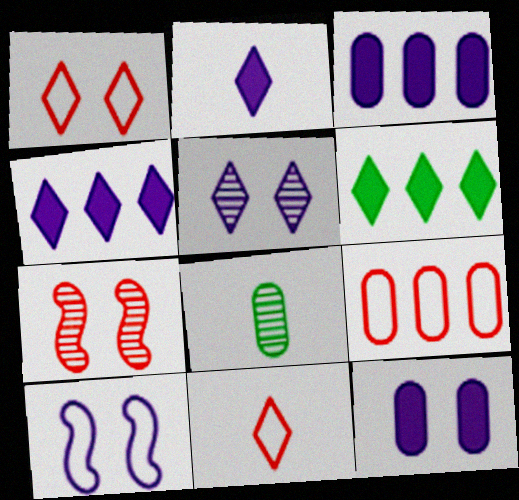[[5, 6, 11], 
[5, 10, 12], 
[8, 9, 12]]